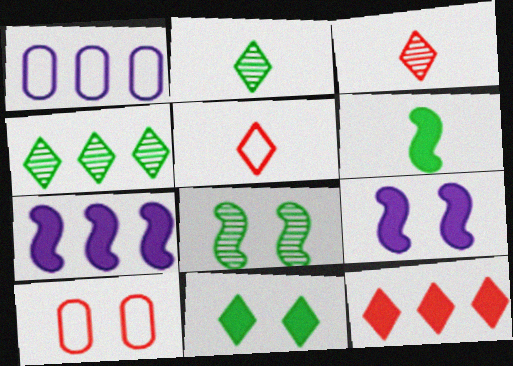[[2, 7, 10]]